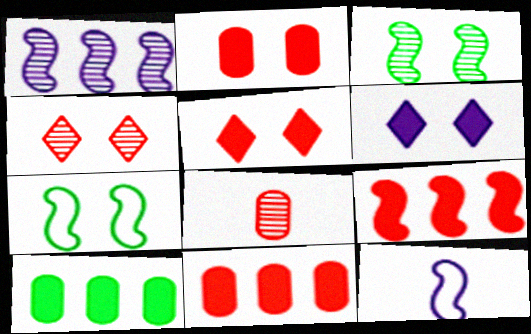[[3, 9, 12], 
[4, 10, 12]]